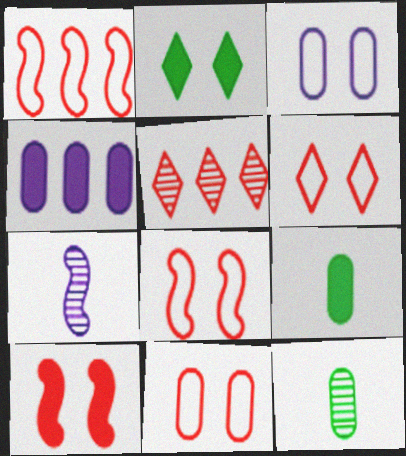[[4, 11, 12], 
[6, 8, 11]]